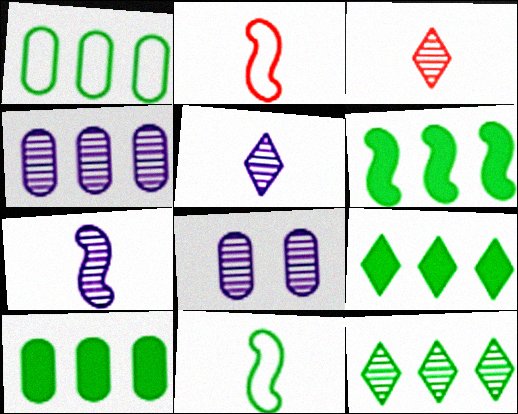[[1, 6, 12], 
[2, 8, 9], 
[6, 9, 10]]